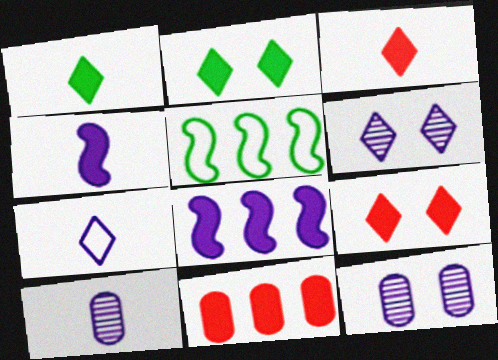[[2, 4, 11], 
[3, 5, 12], 
[4, 7, 10], 
[5, 9, 10], 
[7, 8, 12]]